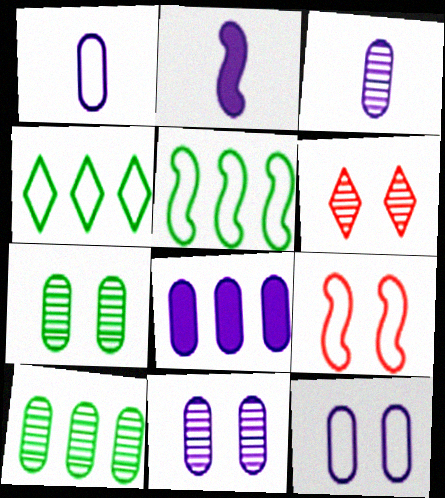[[1, 4, 9], 
[1, 8, 11], 
[3, 8, 12]]